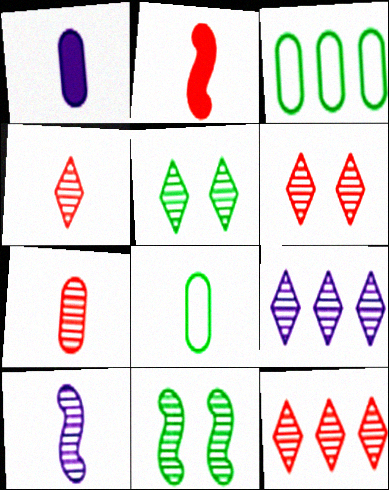[[1, 7, 8], 
[4, 5, 9], 
[4, 6, 12], 
[7, 9, 11]]